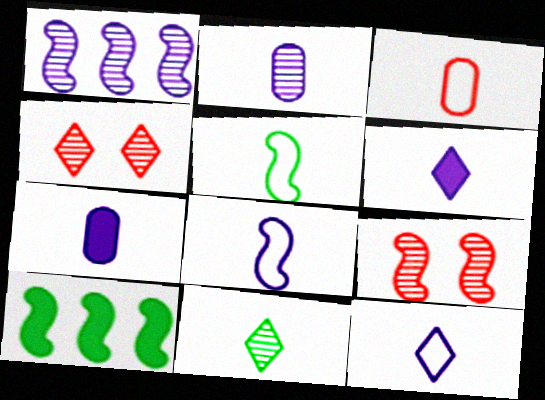[[2, 6, 8], 
[3, 5, 12], 
[8, 9, 10]]